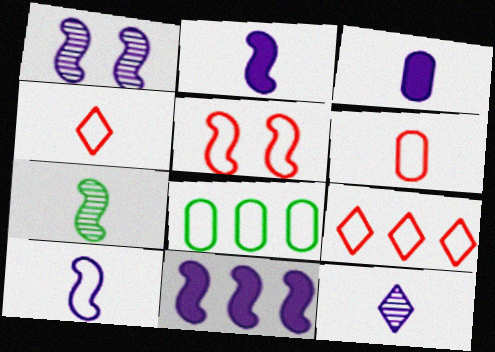[[1, 10, 11], 
[3, 4, 7], 
[3, 10, 12], 
[5, 6, 9], 
[5, 7, 11]]